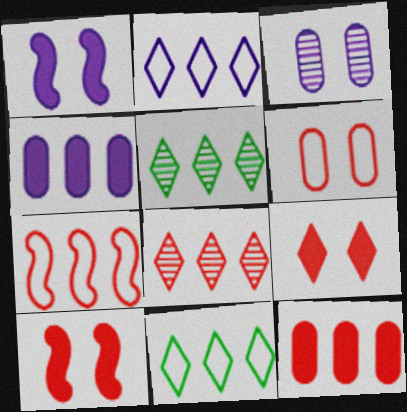[[4, 5, 7], 
[7, 8, 12]]